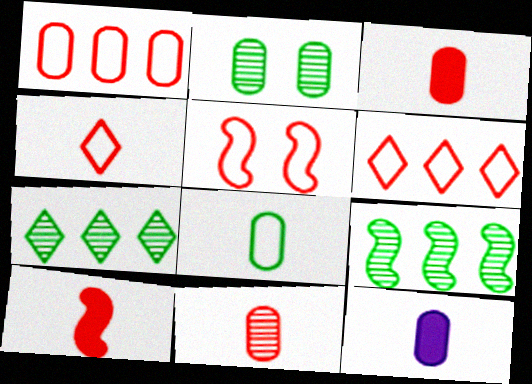[[1, 2, 12], 
[1, 4, 5], 
[4, 10, 11], 
[5, 7, 12], 
[8, 11, 12]]